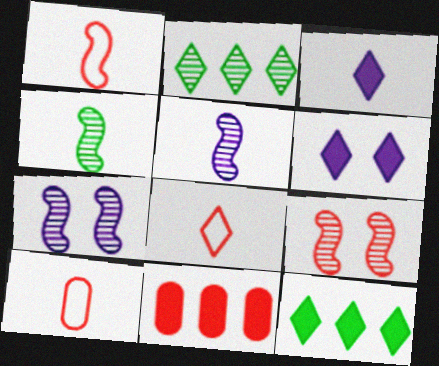[[1, 8, 10], 
[2, 6, 8], 
[3, 4, 10], 
[7, 10, 12], 
[8, 9, 11]]